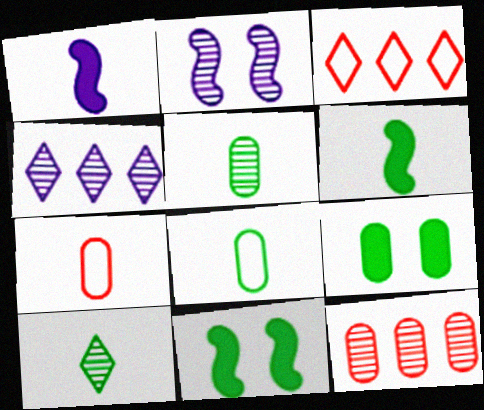[[1, 7, 10], 
[2, 10, 12], 
[4, 7, 11], 
[6, 8, 10]]